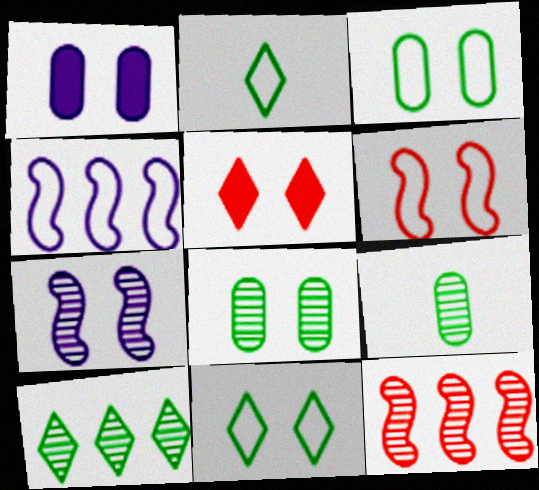[[1, 2, 12], 
[3, 5, 7], 
[4, 5, 9]]